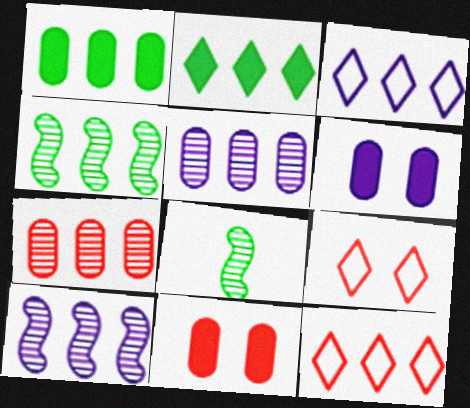[[1, 10, 12], 
[3, 8, 11], 
[6, 8, 12]]